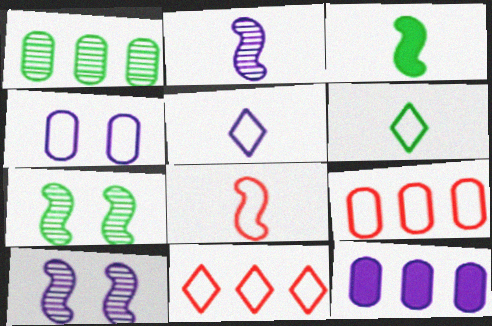[[1, 9, 12], 
[2, 3, 8], 
[5, 10, 12]]